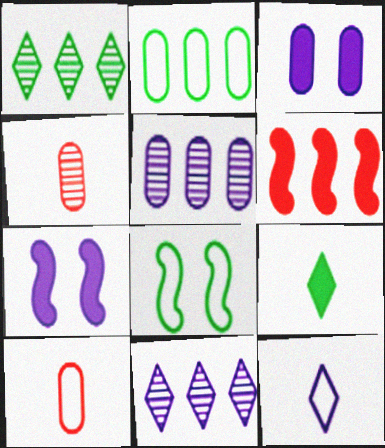[[1, 7, 10], 
[2, 3, 4], 
[2, 6, 11], 
[3, 6, 9], 
[5, 7, 12]]